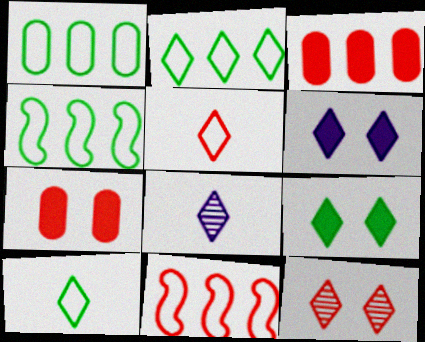[[1, 2, 4], 
[4, 7, 8]]